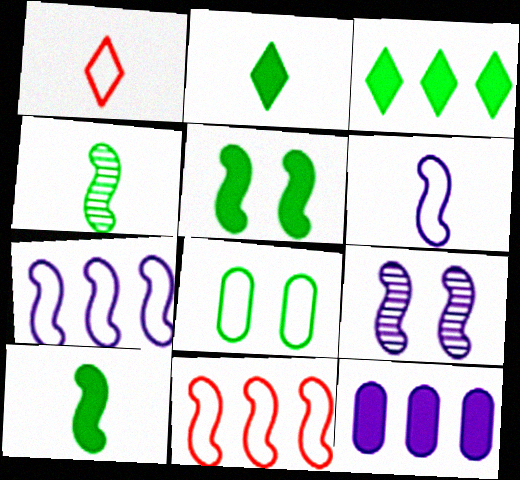[[1, 7, 8], 
[3, 4, 8], 
[9, 10, 11]]